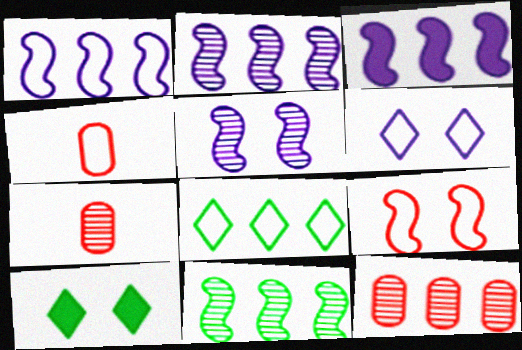[[1, 2, 3], 
[1, 7, 10], 
[2, 4, 10], 
[3, 8, 12]]